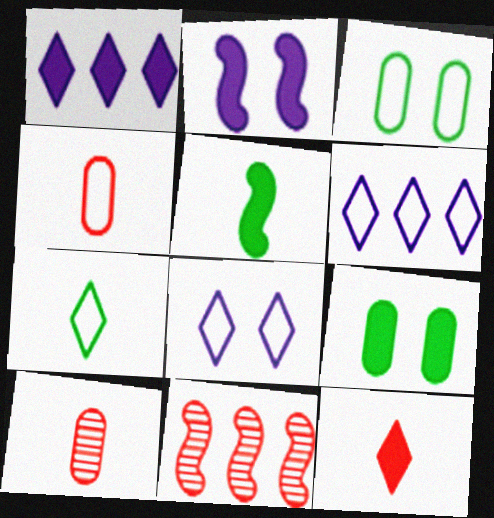[]